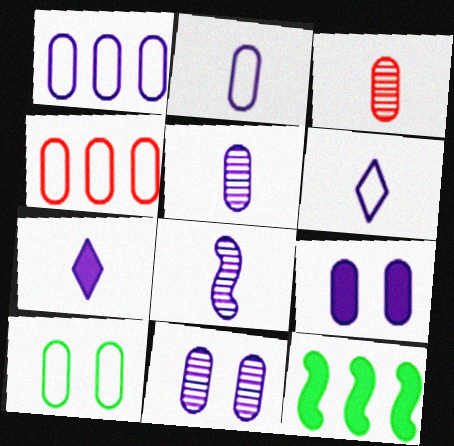[[1, 5, 9], 
[2, 4, 10], 
[2, 7, 8]]